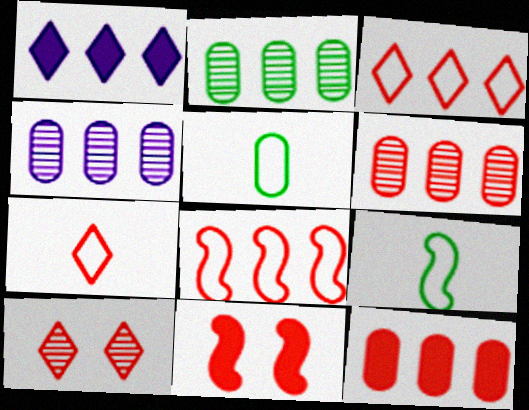[[1, 2, 8], 
[2, 4, 6], 
[6, 7, 11]]